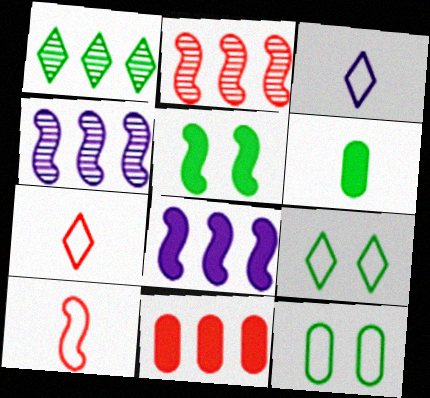[[4, 5, 10]]